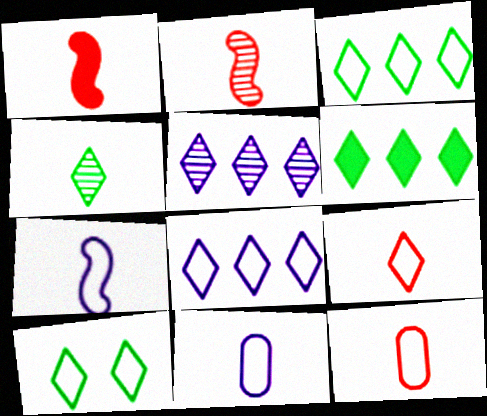[[1, 4, 11], 
[4, 6, 10], 
[8, 9, 10]]